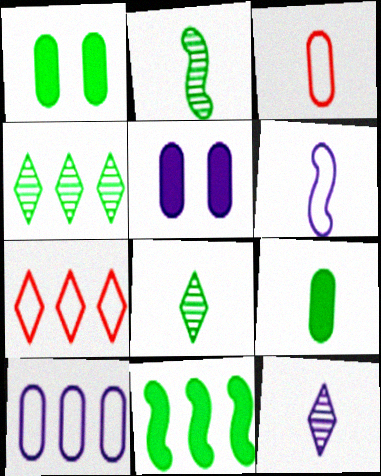[[2, 5, 7]]